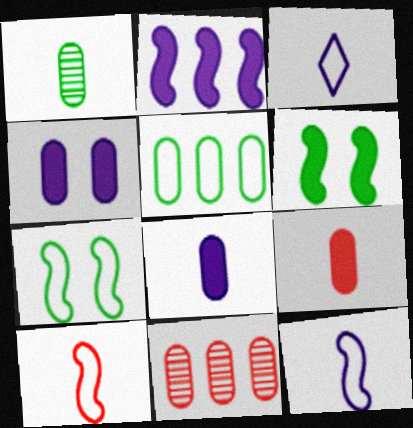[[3, 6, 11]]